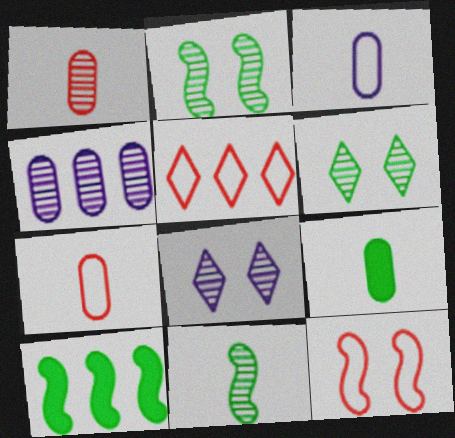[[1, 3, 9], 
[4, 5, 10], 
[5, 7, 12], 
[7, 8, 10]]